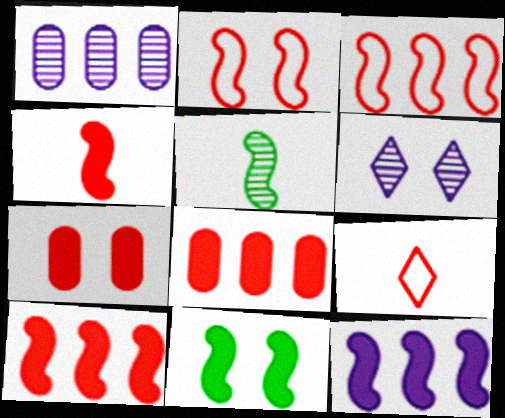[[1, 9, 11], 
[2, 5, 12], 
[4, 11, 12]]